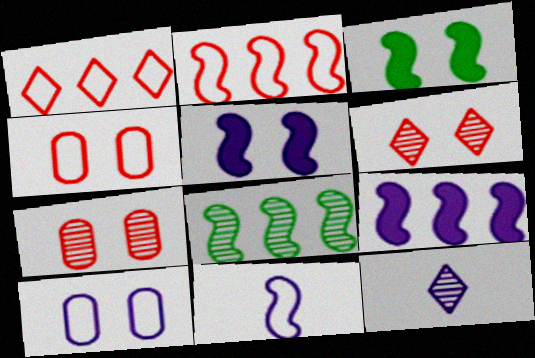[[2, 8, 9], 
[3, 6, 10], 
[7, 8, 12], 
[9, 10, 12]]